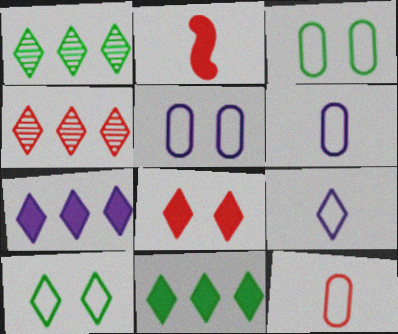[[1, 2, 5], 
[1, 8, 9]]